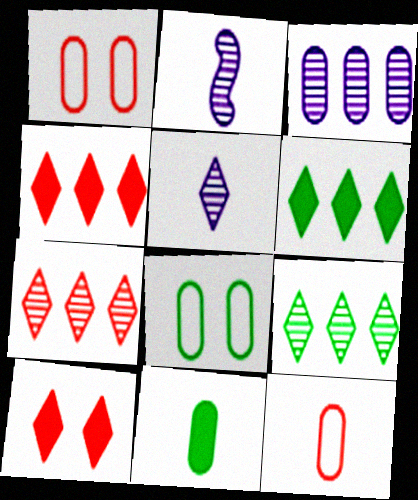[[1, 2, 6], 
[1, 3, 11], 
[2, 4, 8]]